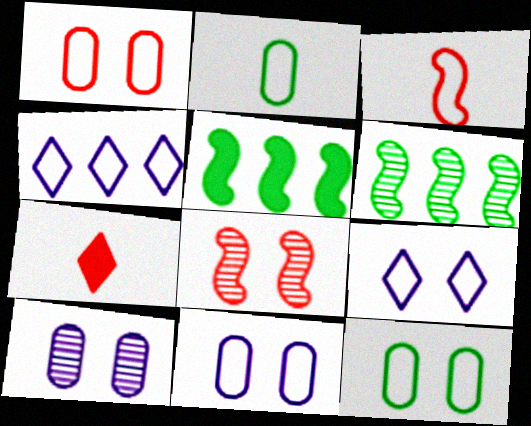[[1, 11, 12], 
[3, 4, 12], 
[6, 7, 11]]